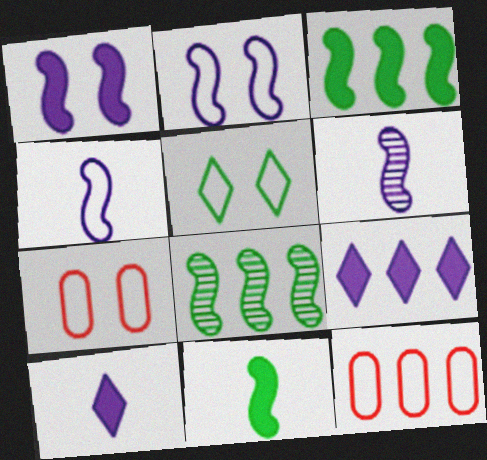[[2, 5, 7], 
[4, 5, 12], 
[7, 8, 10], 
[8, 9, 12]]